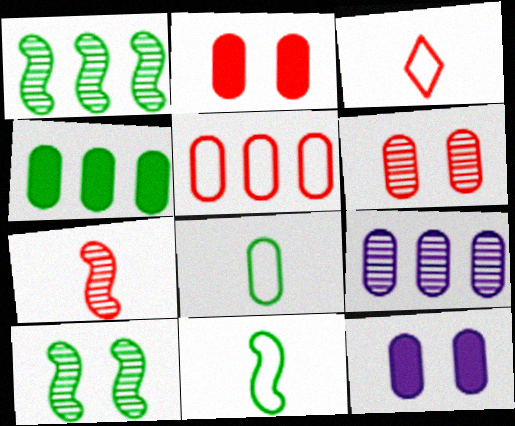[[1, 3, 12], 
[2, 8, 9], 
[4, 5, 9]]